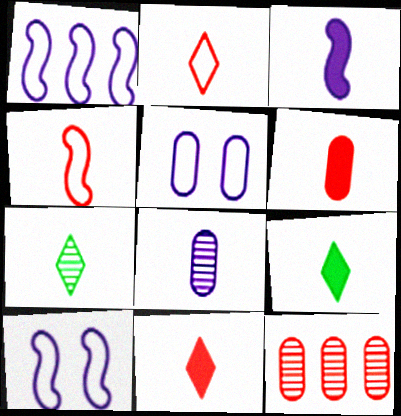[[3, 6, 9], 
[4, 8, 9], 
[9, 10, 12]]